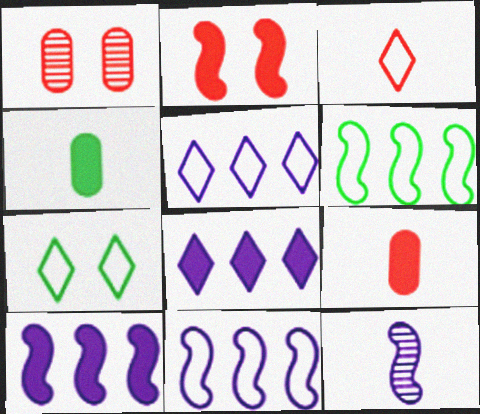[[2, 4, 8], 
[2, 6, 12], 
[3, 4, 12], 
[3, 5, 7]]